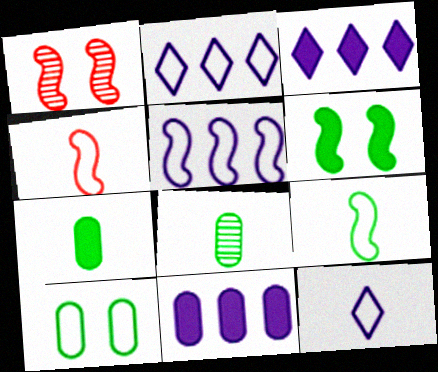[[1, 2, 7], 
[2, 4, 10]]